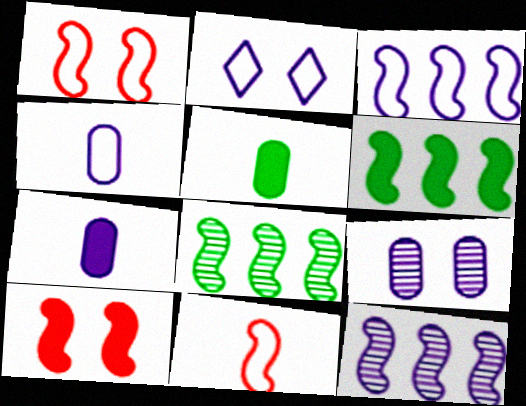[[2, 3, 4], 
[2, 7, 12]]